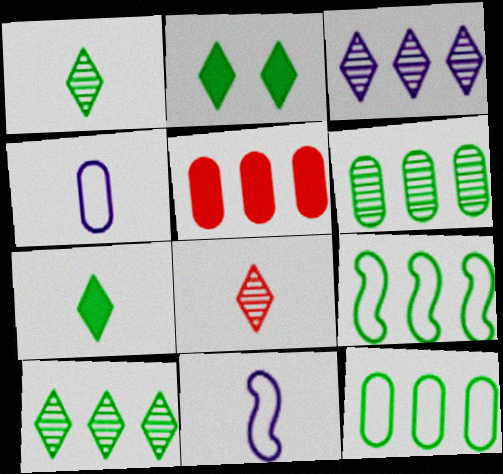[[3, 5, 9]]